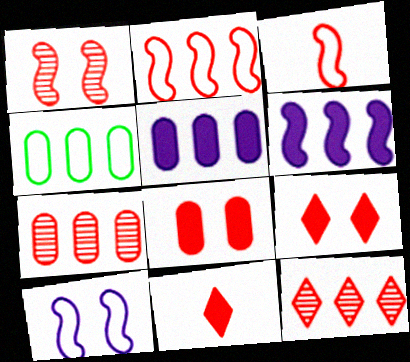[[3, 7, 9], 
[3, 8, 12], 
[4, 5, 7], 
[4, 6, 12]]